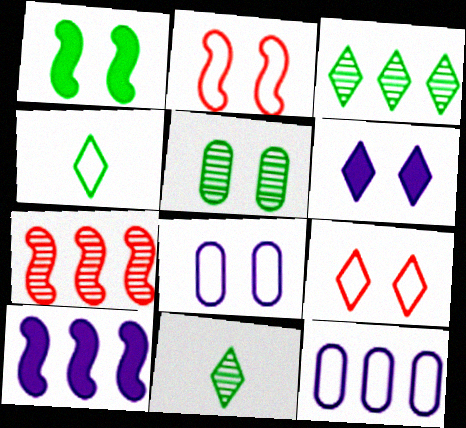[[2, 4, 12], 
[2, 5, 6]]